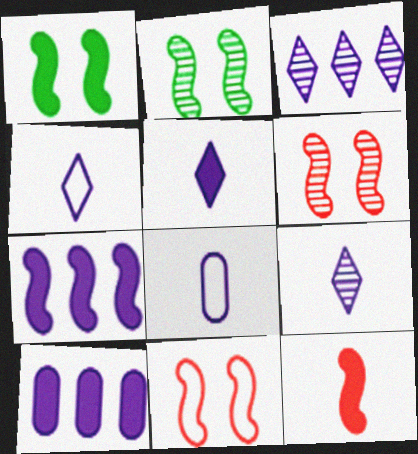[[1, 7, 12], 
[4, 5, 9]]